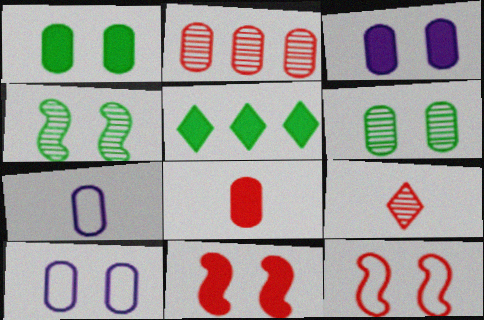[[1, 2, 7]]